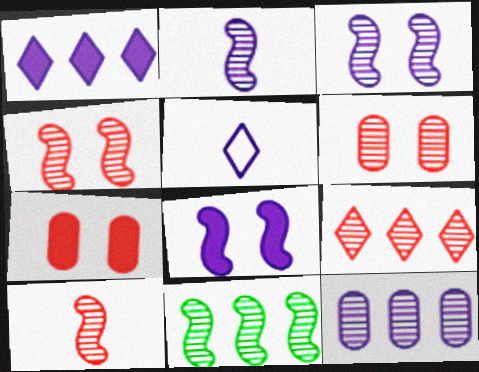[[2, 4, 11], 
[3, 10, 11], 
[5, 7, 11], 
[5, 8, 12], 
[6, 9, 10], 
[9, 11, 12]]